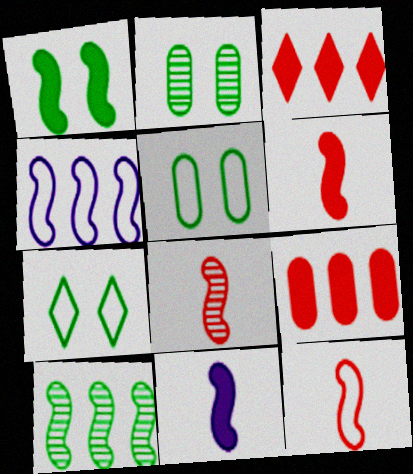[[1, 2, 7], 
[1, 4, 8], 
[6, 8, 12]]